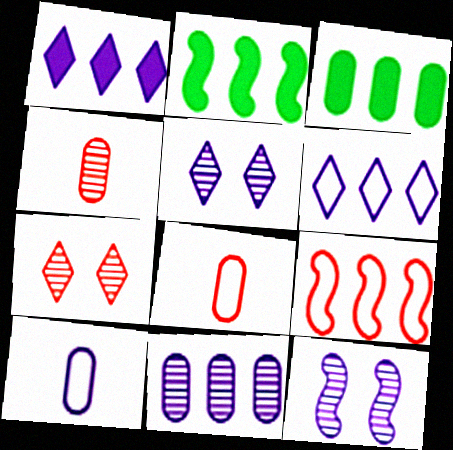[[1, 10, 12], 
[2, 5, 8], 
[2, 7, 10]]